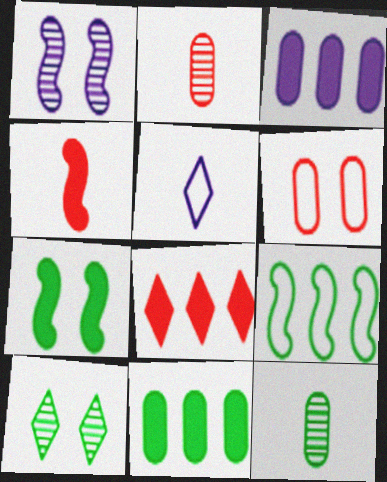[[1, 3, 5], 
[1, 4, 9], 
[3, 6, 12], 
[4, 5, 12], 
[5, 6, 9], 
[5, 8, 10]]